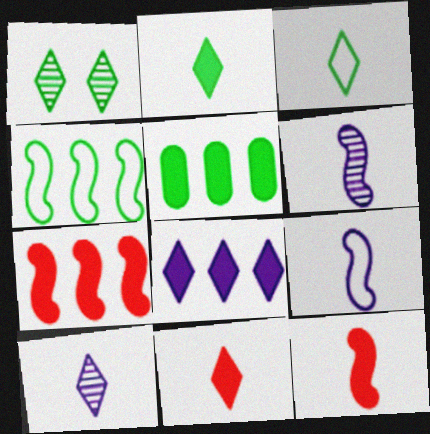[[3, 10, 11], 
[5, 7, 8]]